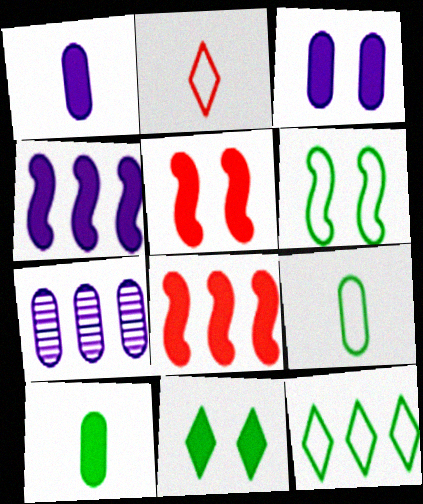[[1, 8, 11], 
[3, 5, 11], 
[6, 9, 12], 
[7, 8, 12]]